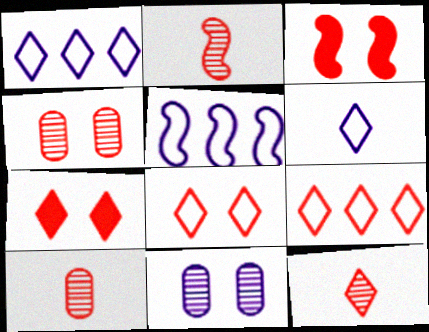[[2, 10, 12], 
[3, 4, 8], 
[3, 9, 10], 
[7, 9, 12]]